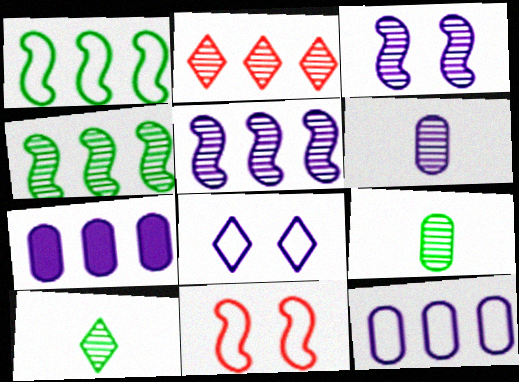[[1, 2, 7], 
[2, 3, 9], 
[7, 10, 11]]